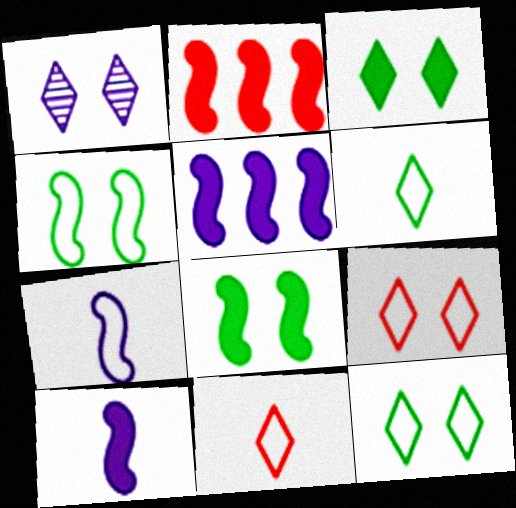[[1, 3, 9], 
[2, 8, 10]]